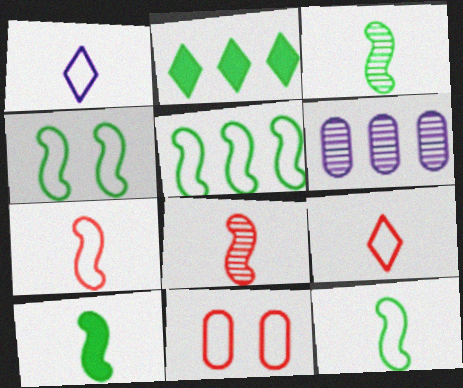[[1, 5, 11], 
[3, 10, 12], 
[4, 5, 12]]